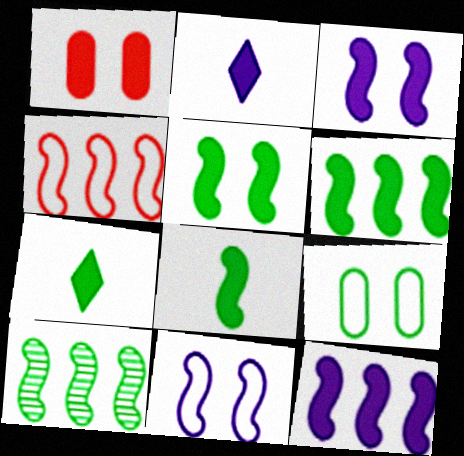[[1, 2, 6], 
[1, 7, 12], 
[4, 10, 12], 
[5, 6, 8], 
[7, 9, 10]]